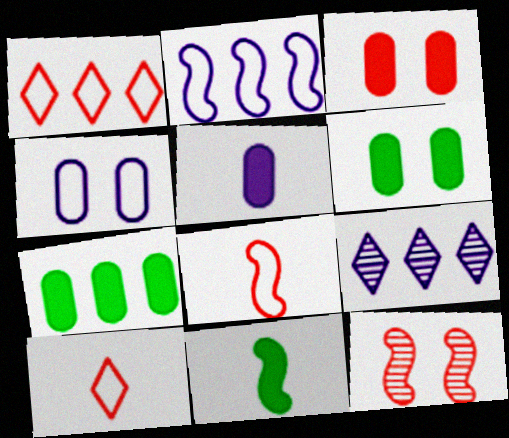[[2, 11, 12], 
[3, 5, 7], 
[6, 8, 9]]